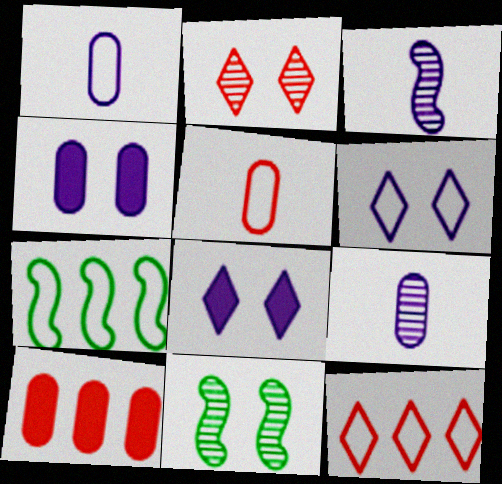[[5, 6, 7]]